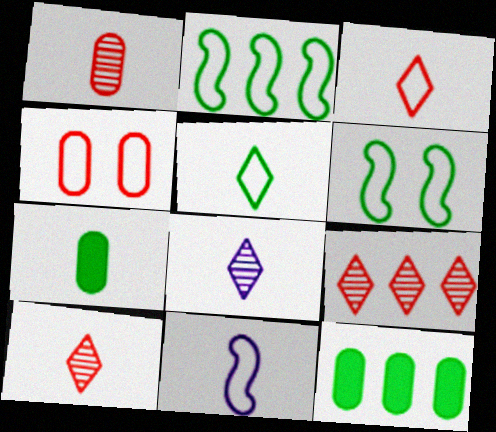[[7, 10, 11]]